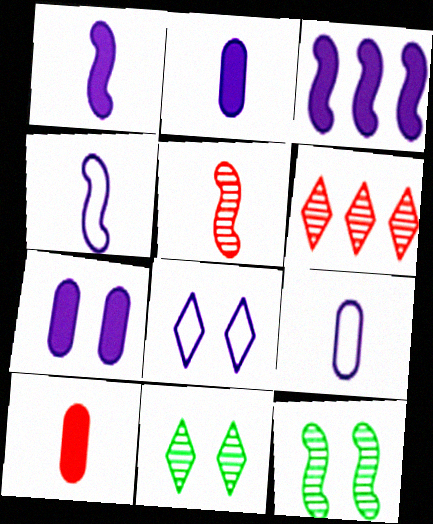[]